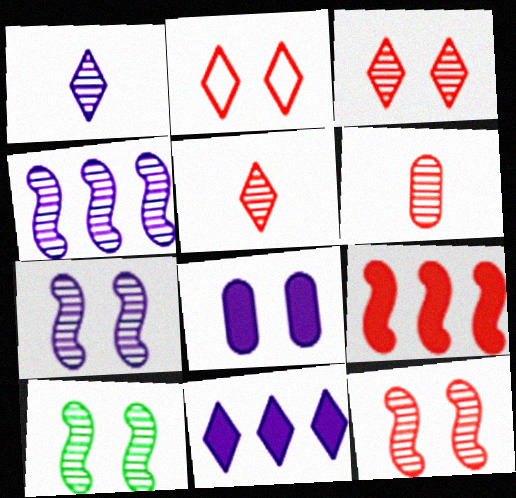[[2, 6, 9], 
[2, 8, 10], 
[7, 10, 12]]